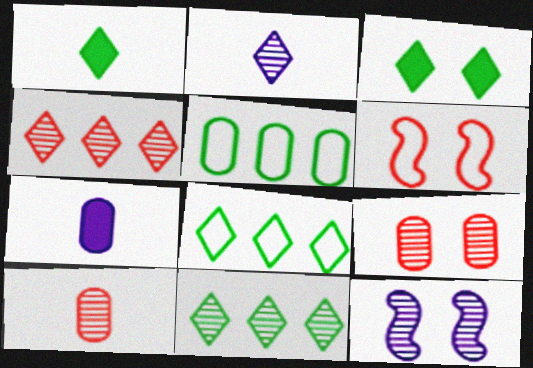[[5, 7, 9], 
[6, 7, 11], 
[10, 11, 12]]